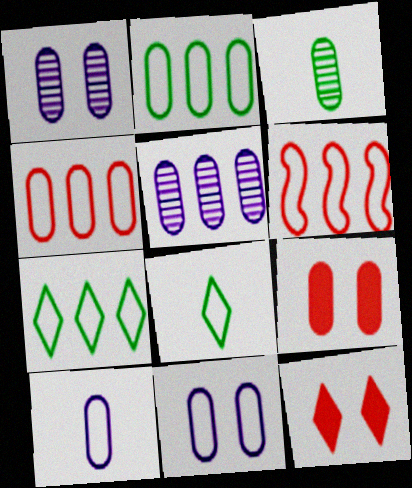[[6, 8, 11]]